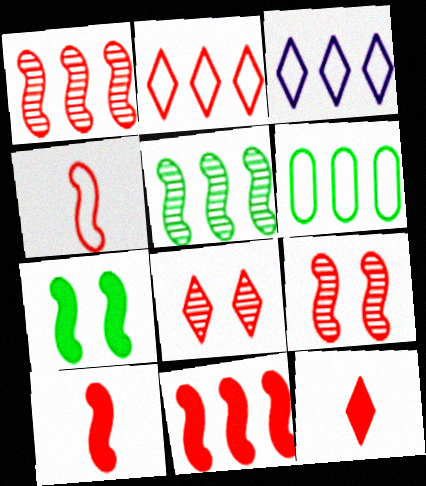[[2, 8, 12], 
[4, 9, 11]]